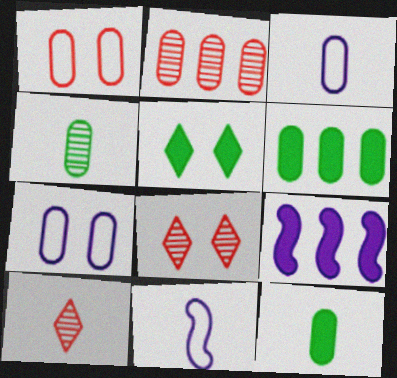[[2, 5, 11], 
[2, 7, 12], 
[6, 8, 11], 
[10, 11, 12]]